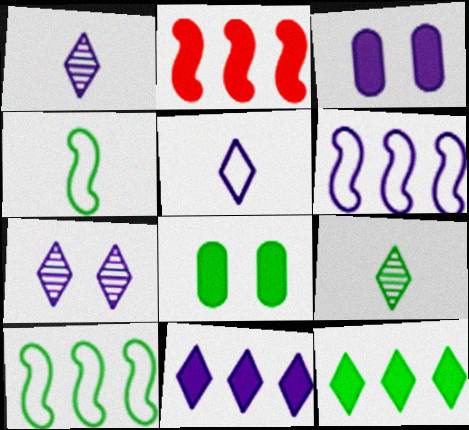[[1, 3, 6], 
[5, 7, 11], 
[8, 9, 10]]